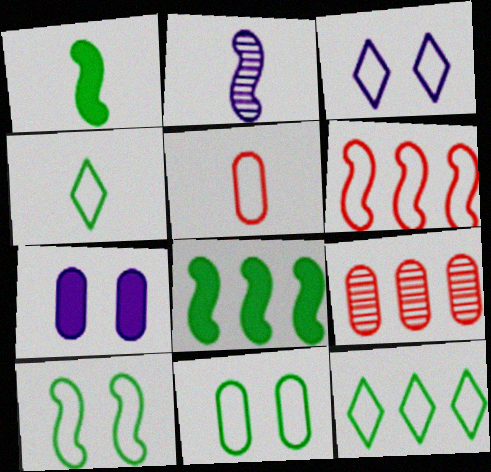[[1, 3, 9]]